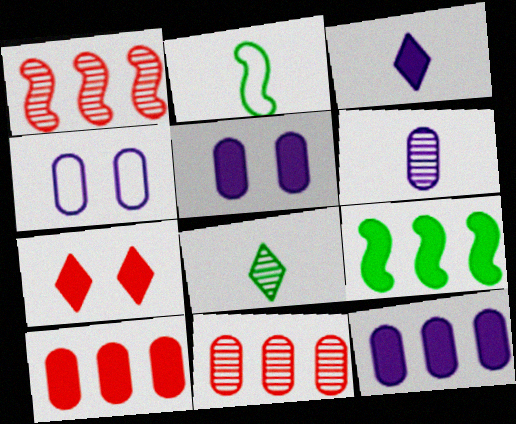[[4, 6, 12]]